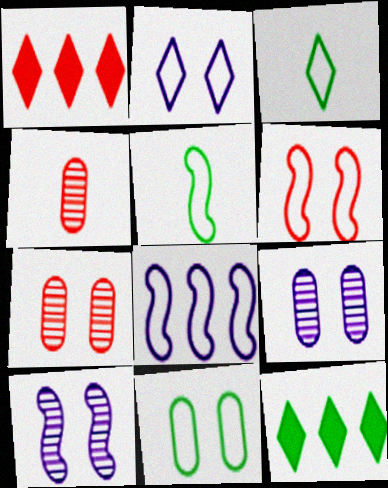[[1, 4, 6], 
[1, 5, 9], 
[2, 6, 11], 
[5, 6, 8]]